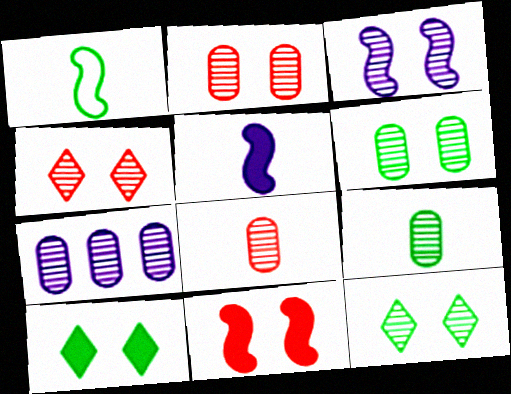[[2, 3, 12], 
[2, 7, 9], 
[3, 4, 6], 
[6, 7, 8]]